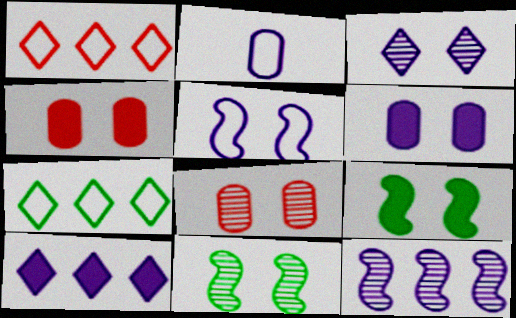[[3, 5, 6], 
[3, 8, 11]]